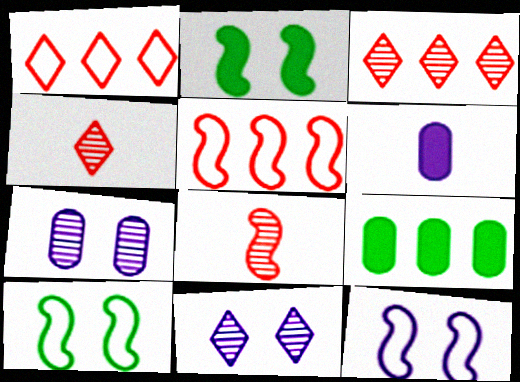[[3, 6, 10], 
[4, 9, 12]]